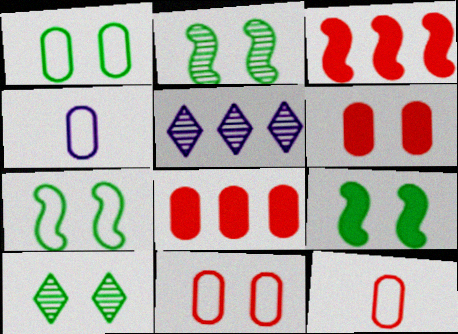[[1, 9, 10], 
[2, 7, 9], 
[3, 4, 10], 
[5, 9, 12]]